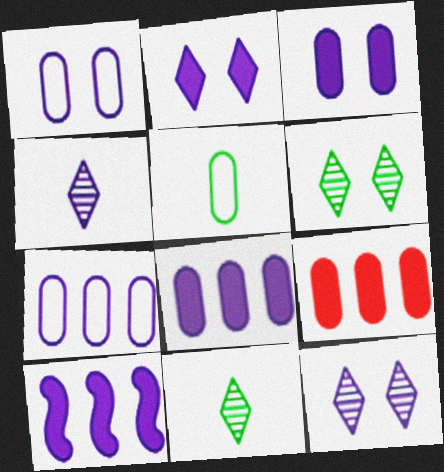[[1, 4, 10]]